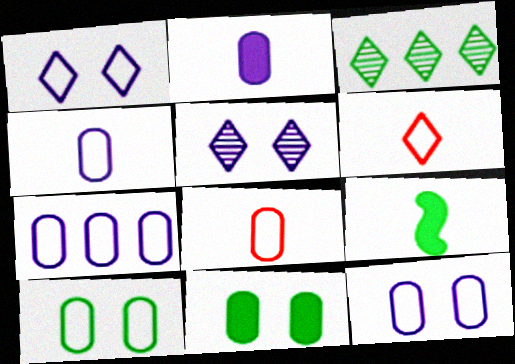[[3, 9, 10], 
[4, 7, 12], 
[7, 8, 10]]